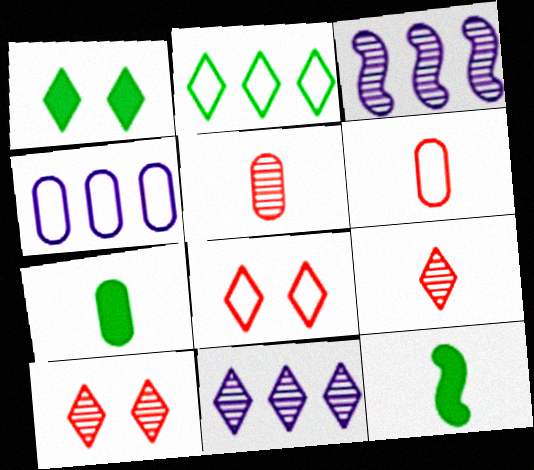[[1, 3, 6], 
[3, 7, 8], 
[4, 10, 12]]